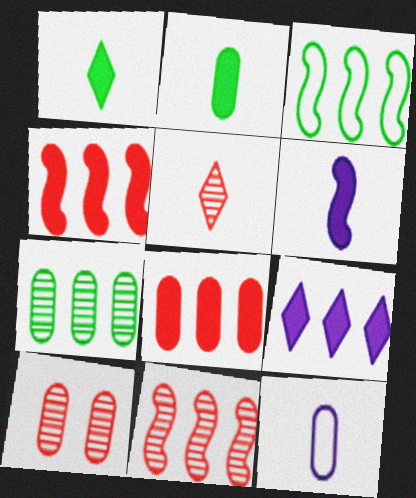[[5, 10, 11]]